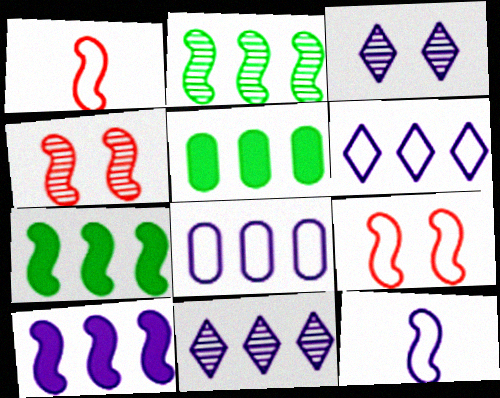[[1, 3, 5], 
[4, 7, 12], 
[8, 10, 11]]